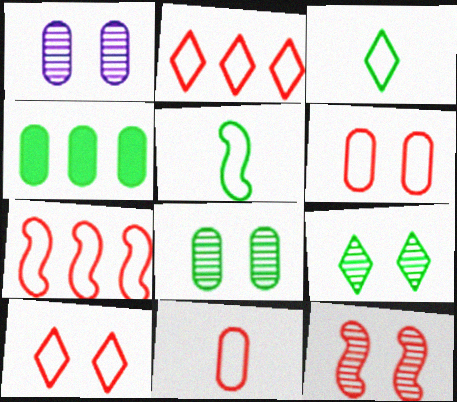[[1, 4, 11], 
[1, 9, 12], 
[4, 5, 9], 
[7, 10, 11]]